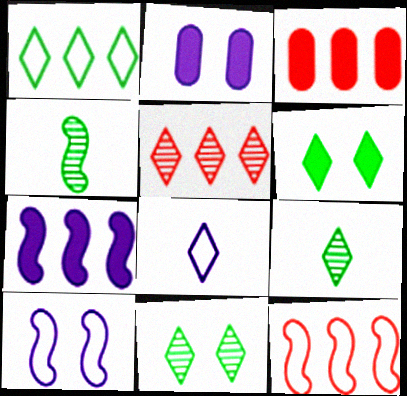[[1, 6, 9], 
[2, 9, 12], 
[3, 5, 12], 
[3, 9, 10], 
[5, 6, 8]]